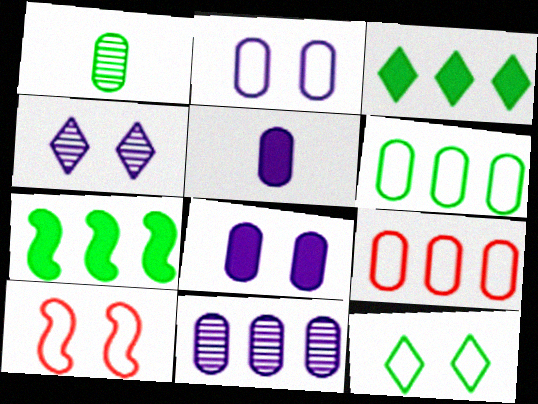[[1, 7, 12], 
[1, 8, 9], 
[2, 5, 11], 
[2, 10, 12]]